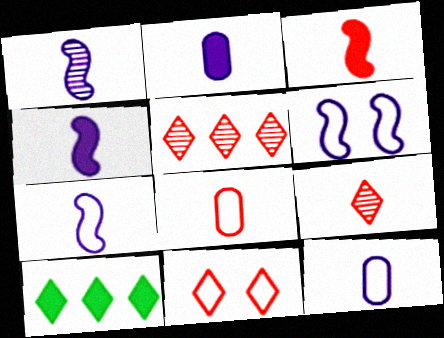[[1, 4, 7], 
[3, 8, 9]]